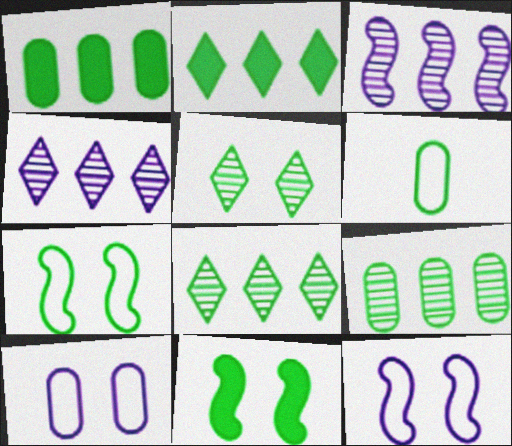[[6, 8, 11]]